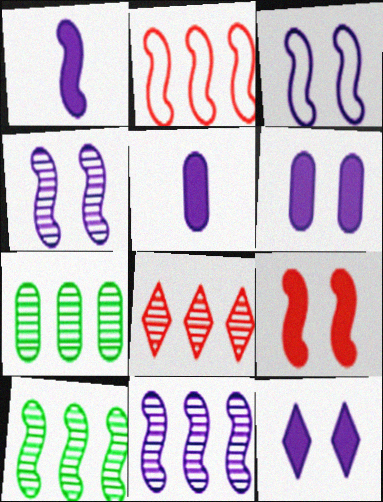[[1, 3, 11], 
[7, 8, 11]]